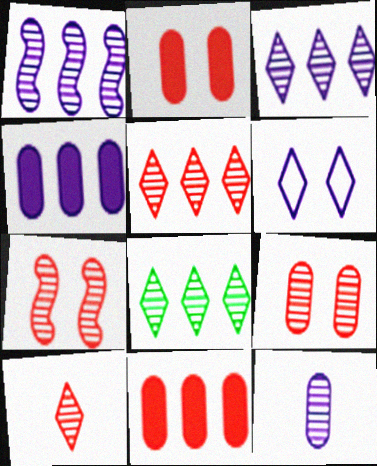[[3, 5, 8], 
[7, 8, 12]]